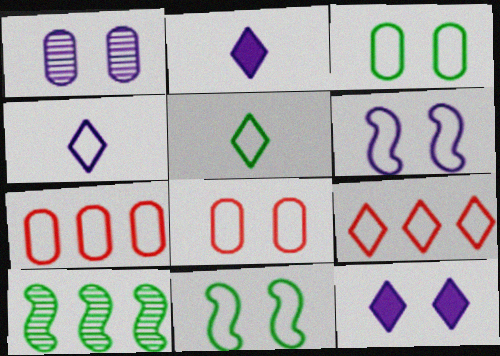[[1, 6, 12], 
[2, 8, 10], 
[4, 7, 11], 
[5, 6, 7]]